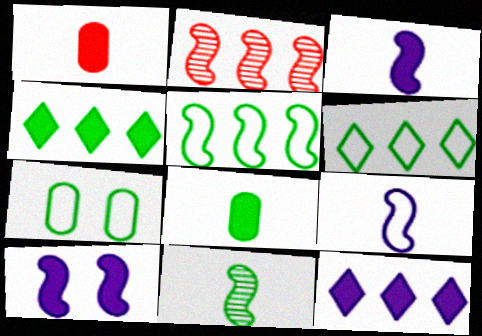[[1, 4, 10], 
[4, 7, 11]]